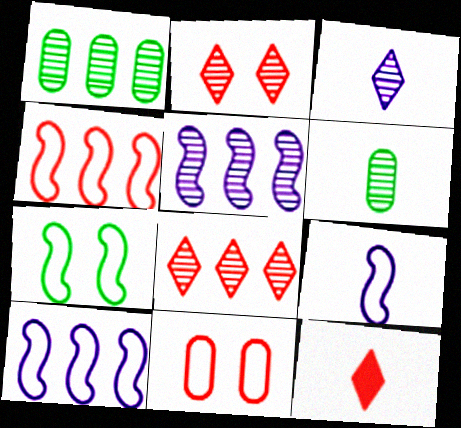[[1, 5, 8], 
[2, 5, 6], 
[4, 7, 9], 
[6, 9, 12]]